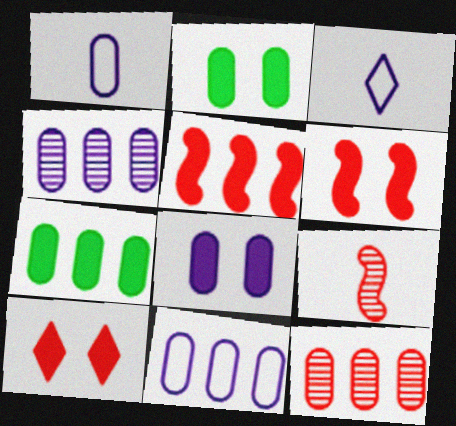[[1, 2, 12], 
[1, 4, 8], 
[7, 11, 12]]